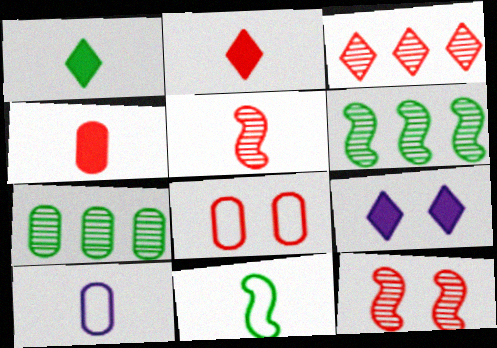[[1, 5, 10]]